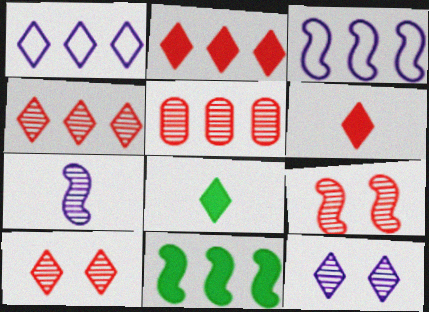[[1, 5, 11], 
[1, 8, 10]]